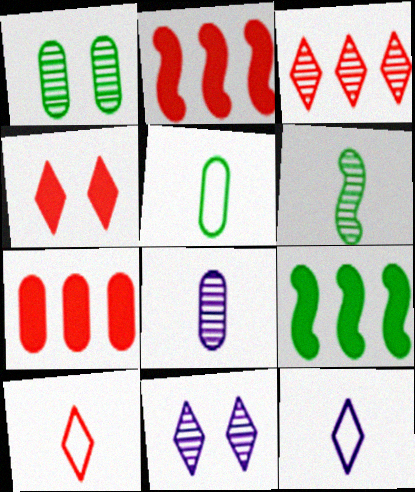[[1, 2, 12], 
[2, 5, 11], 
[3, 4, 10]]